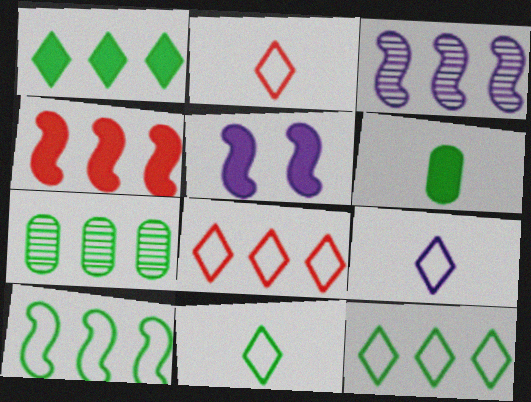[[1, 7, 10], 
[2, 5, 7], 
[2, 9, 11], 
[3, 4, 10]]